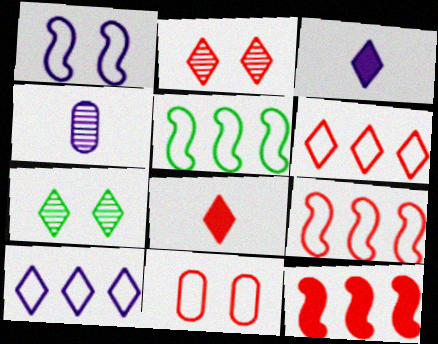[[2, 6, 8], 
[3, 6, 7], 
[7, 8, 10]]